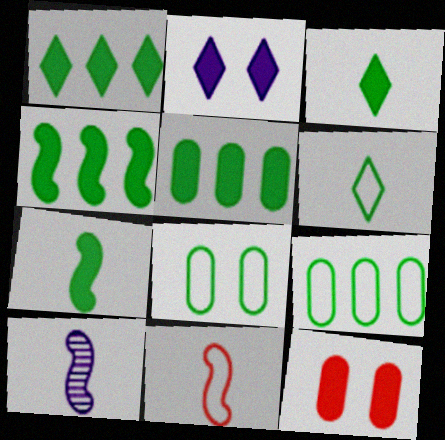[[1, 4, 5], 
[7, 10, 11]]